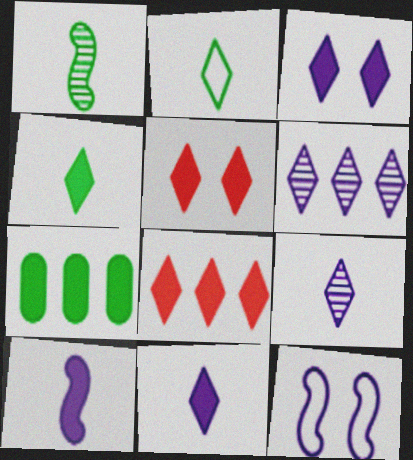[[2, 5, 6], 
[3, 4, 8], 
[5, 7, 10]]